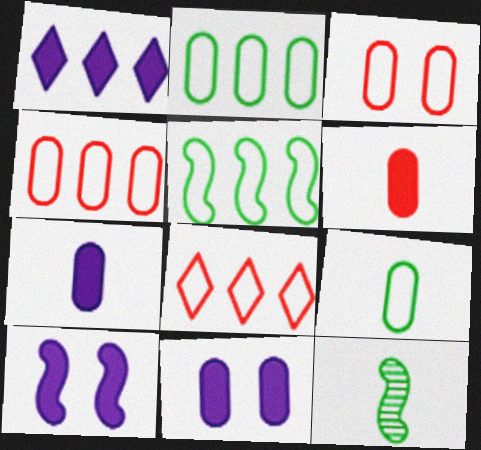[[1, 3, 12], 
[1, 7, 10], 
[8, 11, 12]]